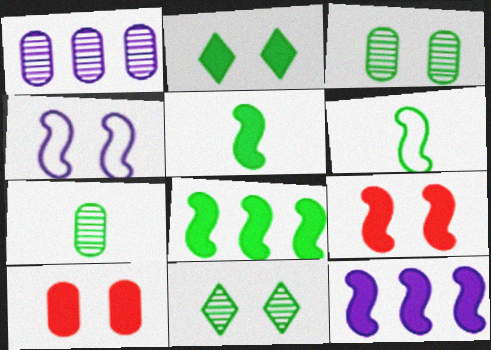[[4, 10, 11], 
[5, 9, 12]]